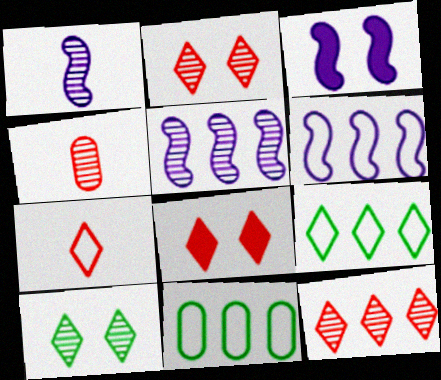[[1, 3, 6], 
[1, 8, 11], 
[3, 4, 9], 
[4, 5, 10], 
[7, 8, 12]]